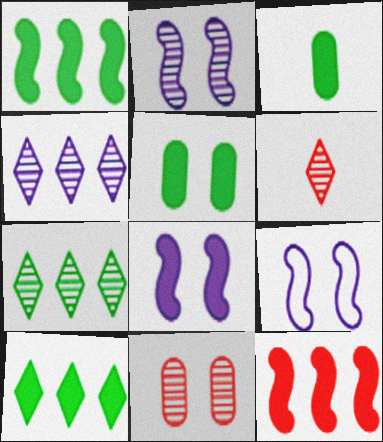[[2, 8, 9]]